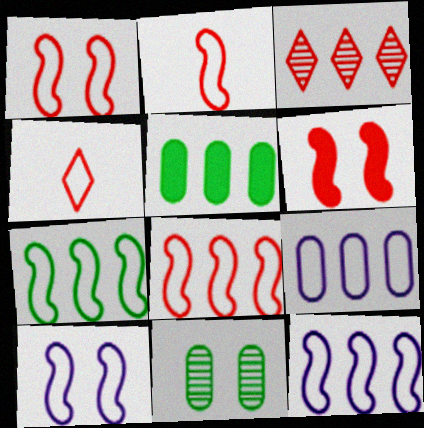[[1, 2, 8], 
[2, 7, 10], 
[3, 5, 12], 
[7, 8, 12]]